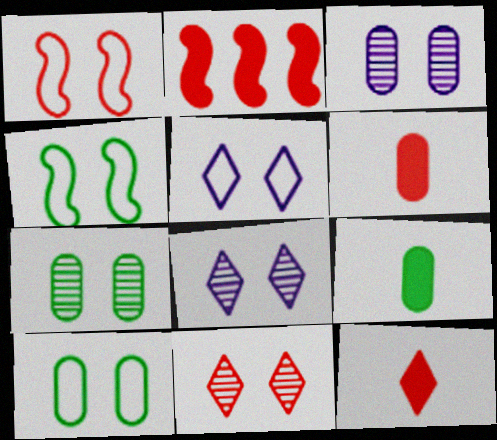[[1, 5, 10]]